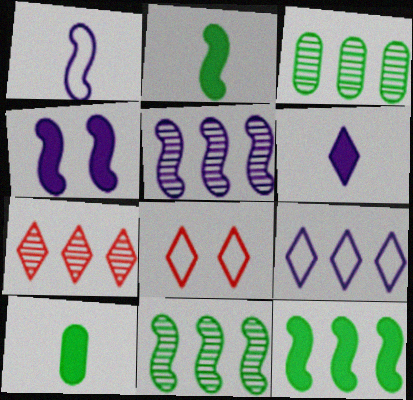[[1, 4, 5], 
[3, 5, 7], 
[5, 8, 10]]